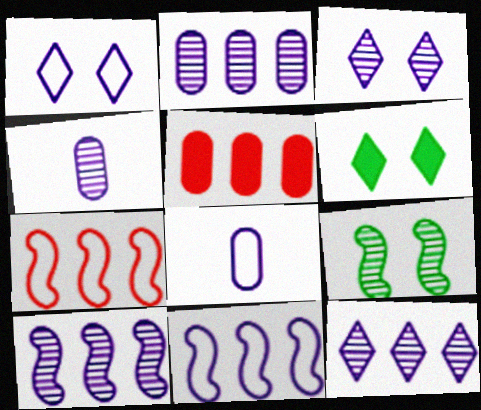[[1, 8, 11], 
[2, 10, 12], 
[3, 4, 10], 
[4, 6, 7]]